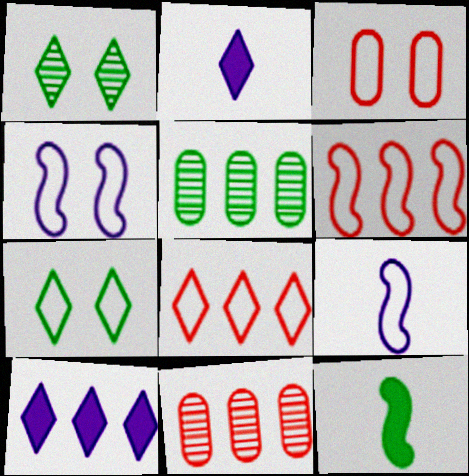[[1, 2, 8], 
[3, 4, 7], 
[5, 6, 10], 
[5, 7, 12]]